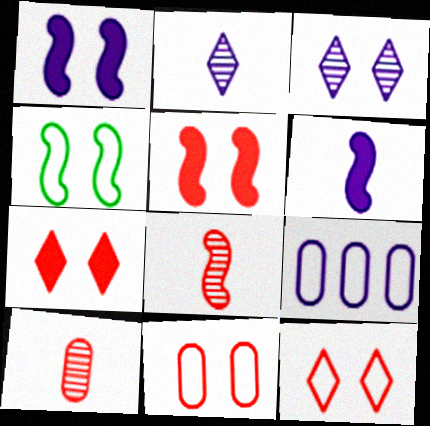[[1, 2, 9], 
[3, 6, 9]]